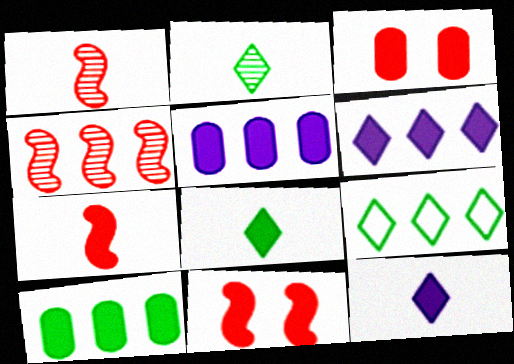[[4, 5, 9], 
[5, 8, 11], 
[10, 11, 12]]